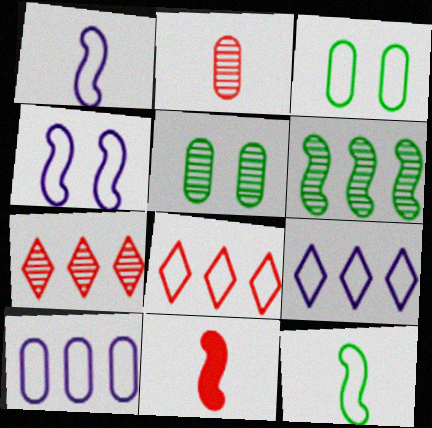[[1, 3, 8], 
[4, 6, 11], 
[5, 9, 11]]